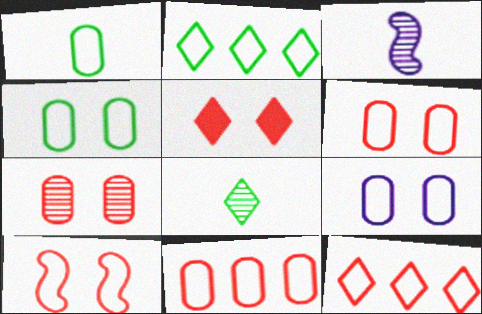[[1, 9, 11], 
[4, 6, 9], 
[5, 7, 10]]